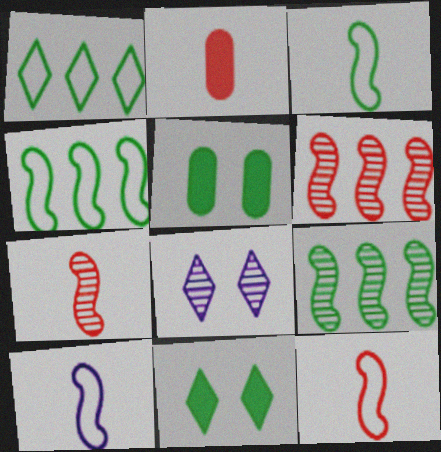[[2, 4, 8], 
[3, 10, 12]]